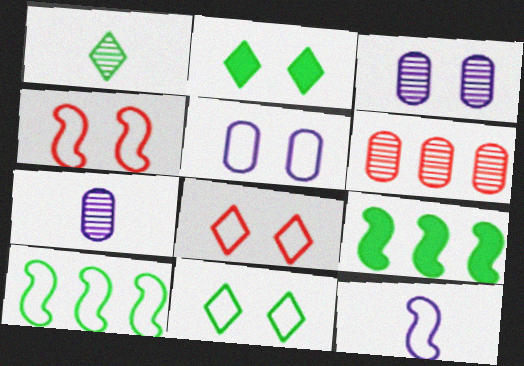[[2, 3, 4], 
[2, 6, 12], 
[4, 5, 11], 
[4, 10, 12], 
[7, 8, 9]]